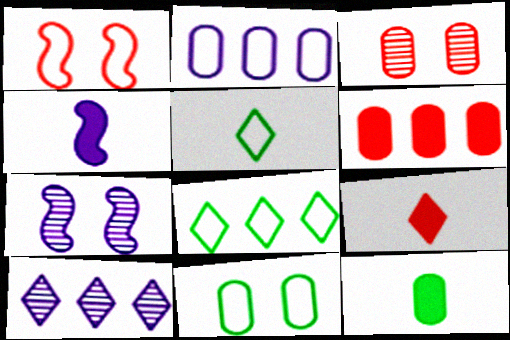[[1, 2, 5], 
[1, 10, 12], 
[2, 3, 12], 
[3, 4, 8], 
[4, 9, 12], 
[5, 6, 7]]